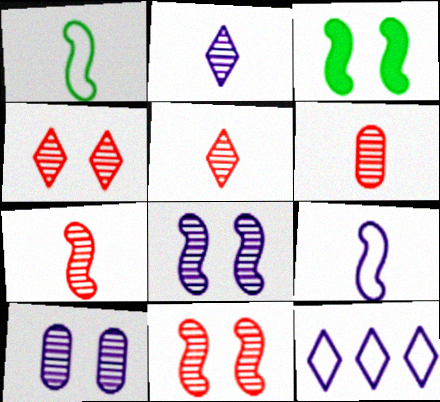[[3, 6, 12], 
[5, 6, 7]]